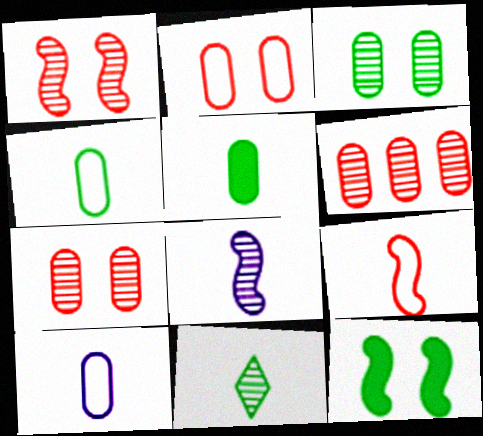[]